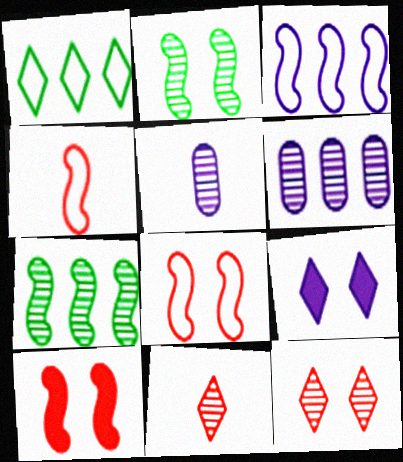[[1, 5, 10], 
[1, 9, 11], 
[2, 6, 11], 
[3, 5, 9], 
[5, 7, 12]]